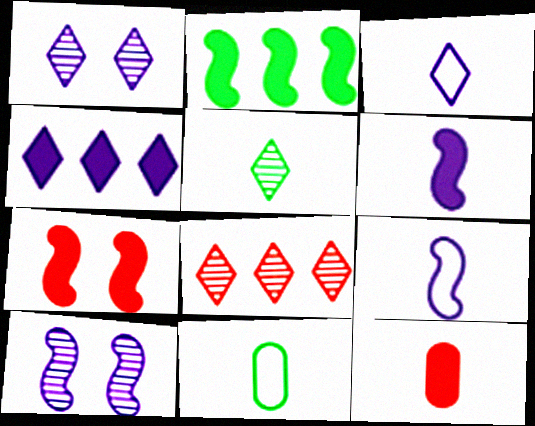[[1, 3, 4], 
[1, 5, 8], 
[2, 6, 7], 
[5, 9, 12]]